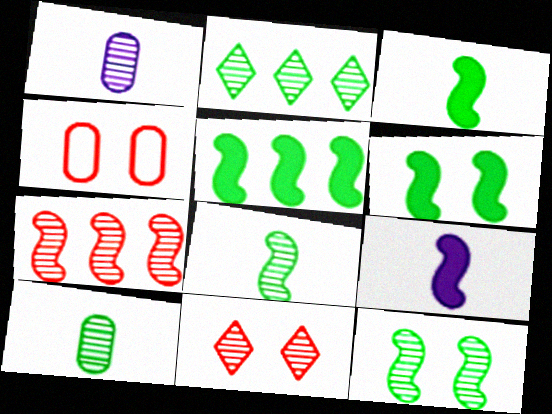[[2, 4, 9], 
[2, 10, 12], 
[3, 5, 6]]